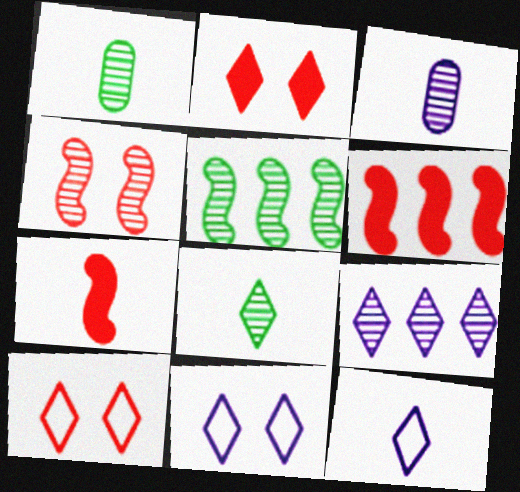[[1, 4, 9], 
[1, 6, 11], 
[1, 7, 12]]